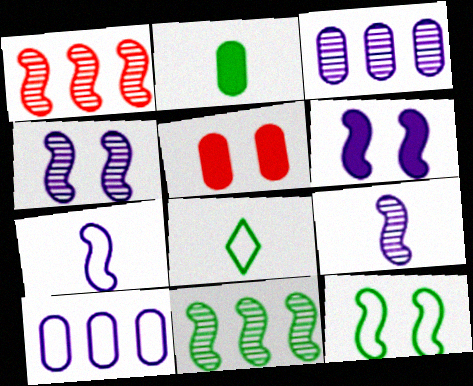[]